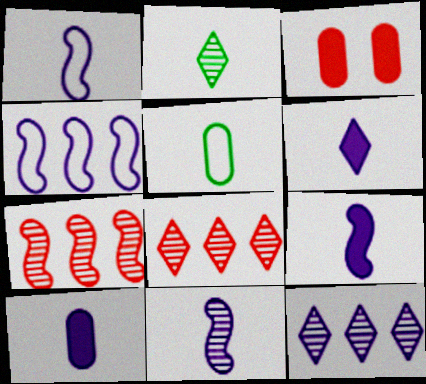[[1, 9, 11], 
[2, 3, 4], 
[6, 9, 10]]